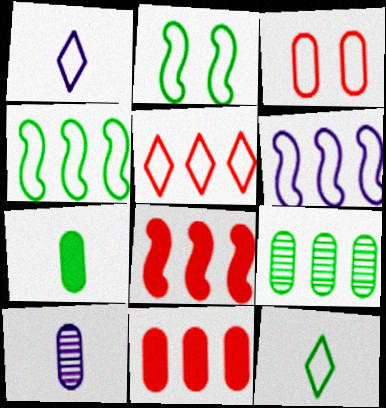[[1, 3, 4], 
[3, 6, 12]]